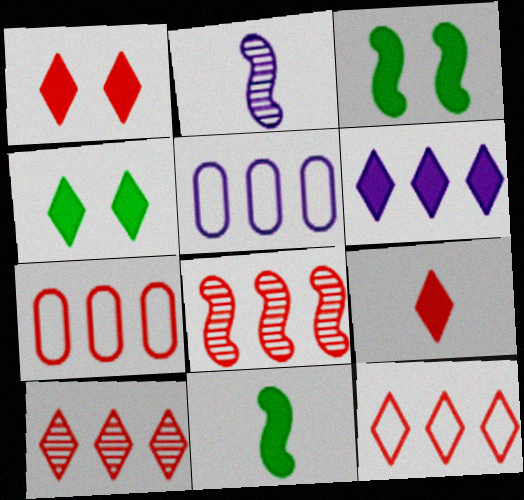[[2, 4, 7], 
[4, 6, 9]]